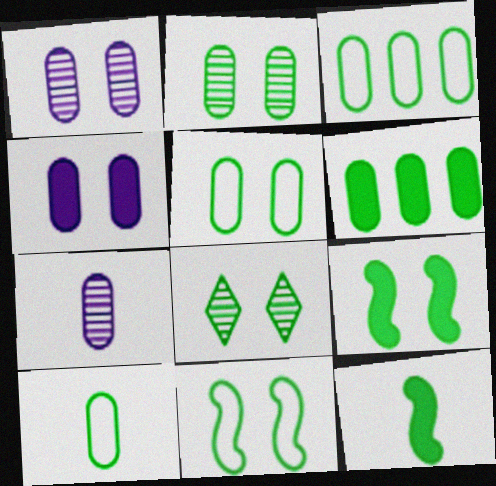[[2, 6, 10], 
[3, 5, 10], 
[3, 8, 12], 
[5, 8, 9]]